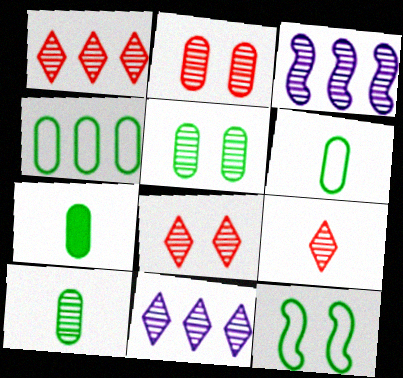[[1, 8, 9], 
[3, 5, 9], 
[3, 8, 10], 
[4, 5, 7], 
[6, 7, 10]]